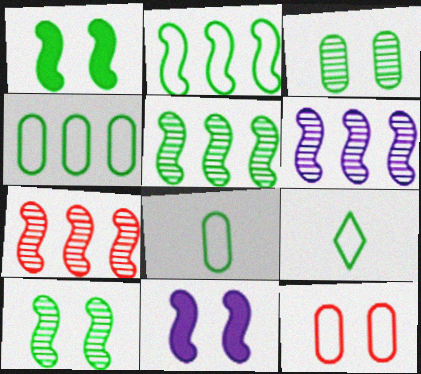[[5, 6, 7]]